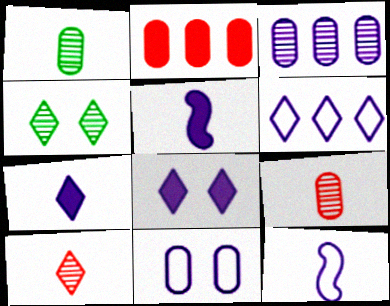[[1, 2, 11], 
[2, 4, 12], 
[3, 8, 12], 
[6, 11, 12]]